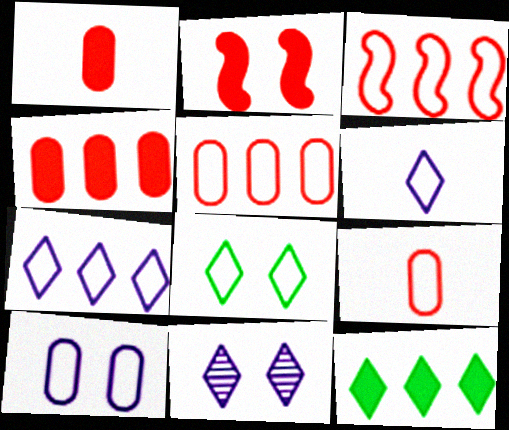[]